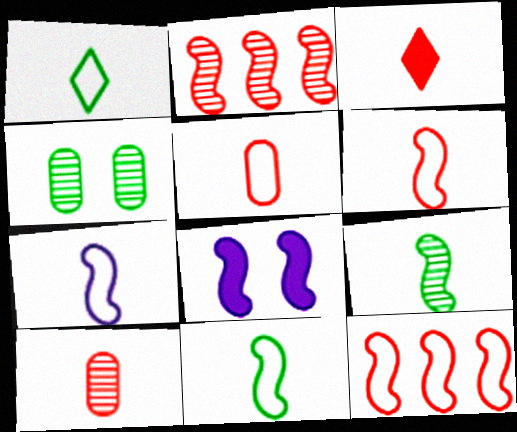[[1, 5, 7], 
[2, 8, 11], 
[3, 6, 10], 
[6, 7, 11], 
[8, 9, 12]]